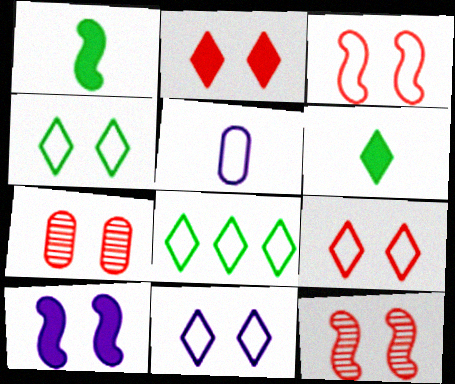[[2, 3, 7], 
[3, 5, 8], 
[4, 7, 10], 
[4, 9, 11]]